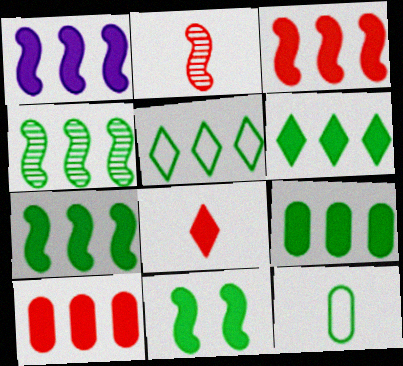[[1, 3, 7], 
[1, 6, 10], 
[4, 5, 9], 
[6, 7, 9]]